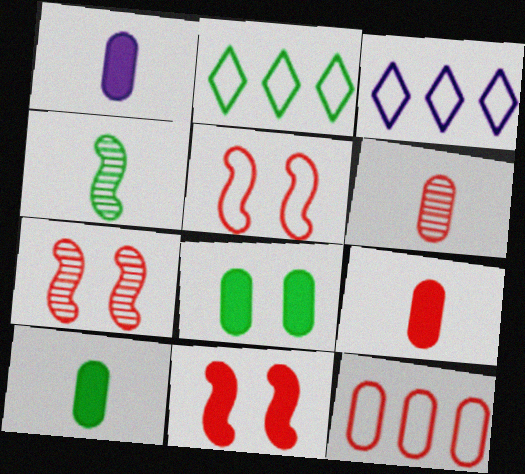[[1, 2, 7], 
[1, 9, 10], 
[2, 4, 8], 
[3, 7, 10], 
[5, 7, 11]]